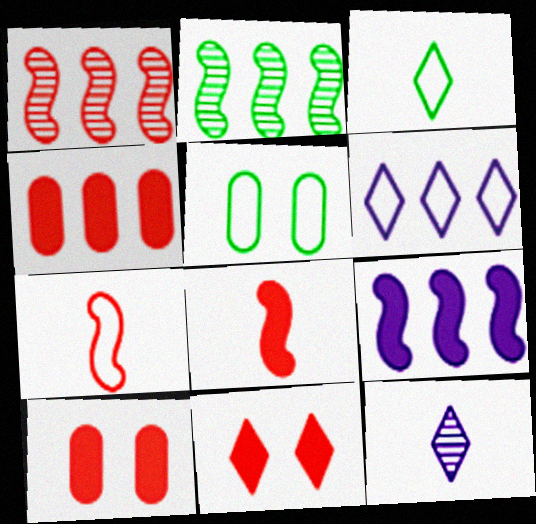[[2, 4, 6], 
[4, 8, 11], 
[5, 6, 7]]